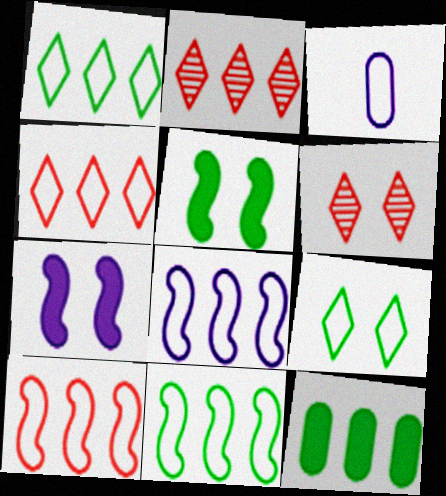[[2, 3, 5], 
[2, 8, 12], 
[3, 9, 10], 
[8, 10, 11]]